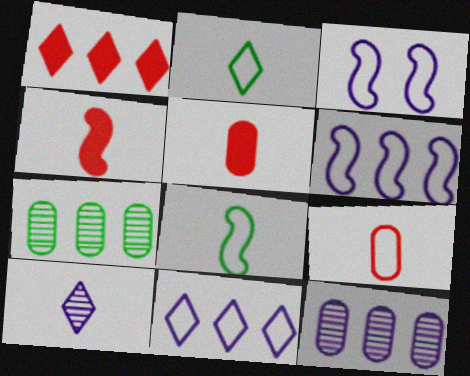[[1, 6, 7], 
[5, 8, 10]]